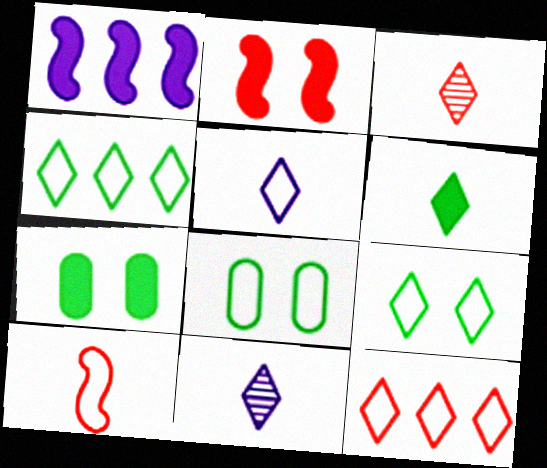[[1, 3, 8], 
[3, 5, 6], 
[5, 9, 12]]